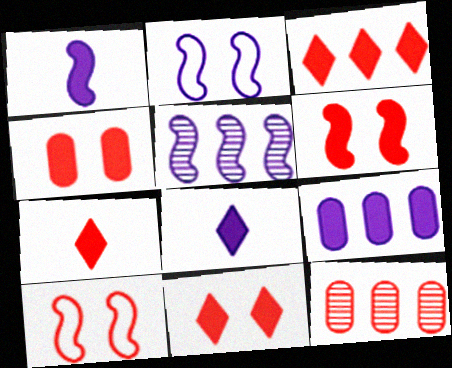[[1, 2, 5], 
[3, 7, 11], 
[4, 6, 11], 
[7, 10, 12]]